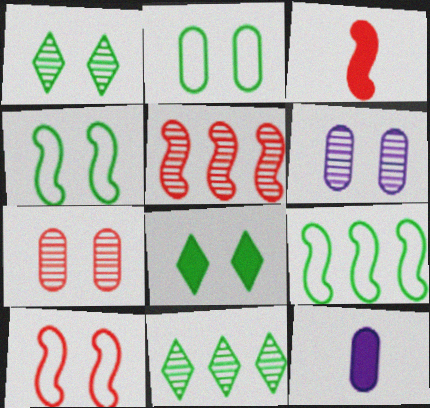[[3, 5, 10], 
[6, 8, 10], 
[10, 11, 12]]